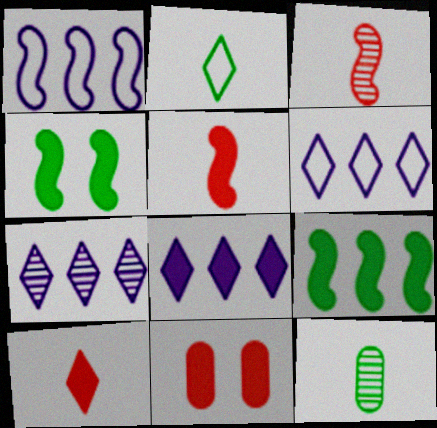[[1, 3, 4], 
[6, 7, 8]]